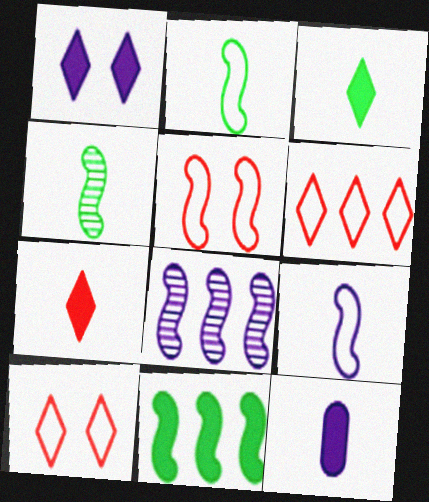[]